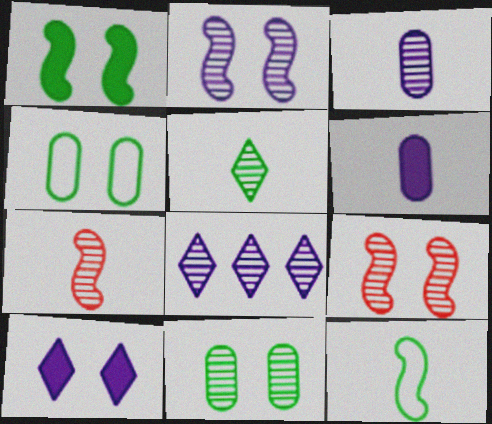[[2, 3, 8], 
[3, 5, 7], 
[4, 9, 10], 
[7, 8, 11]]